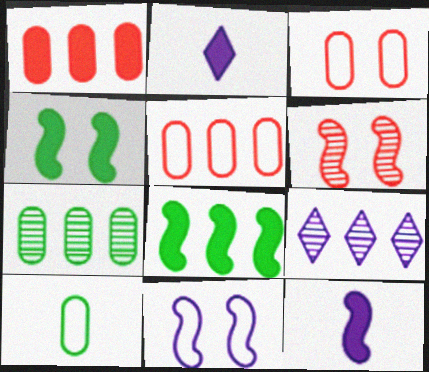[[1, 2, 4], 
[4, 6, 11], 
[5, 8, 9]]